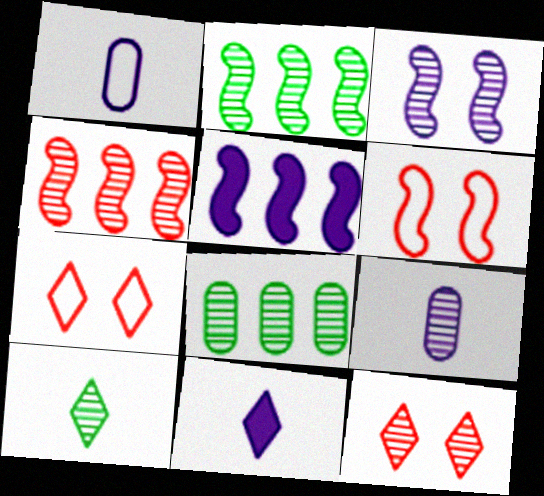[[2, 9, 12], 
[6, 8, 11]]